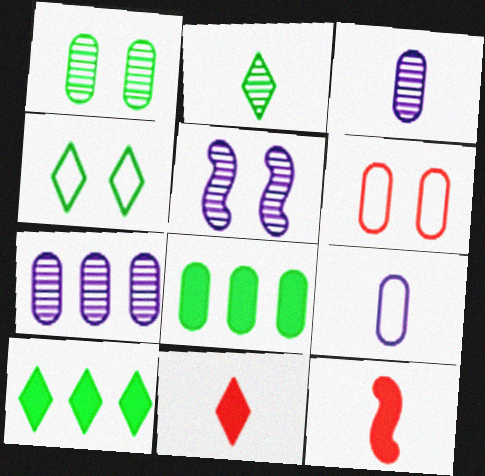[[2, 4, 10], 
[2, 9, 12], 
[3, 6, 8], 
[4, 7, 12]]